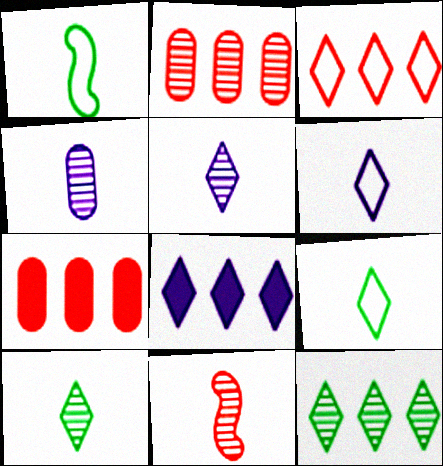[[3, 8, 12], 
[4, 10, 11]]